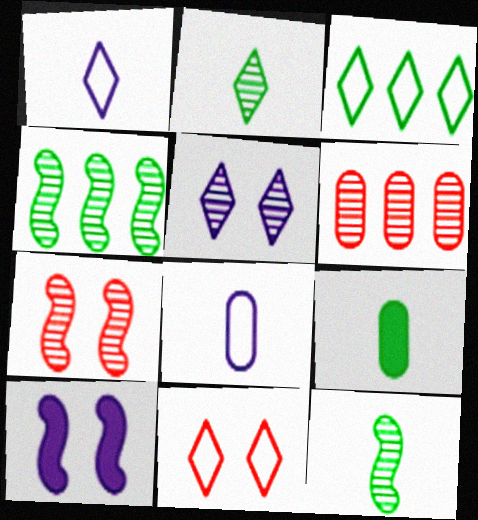[[1, 3, 11], 
[5, 6, 12]]